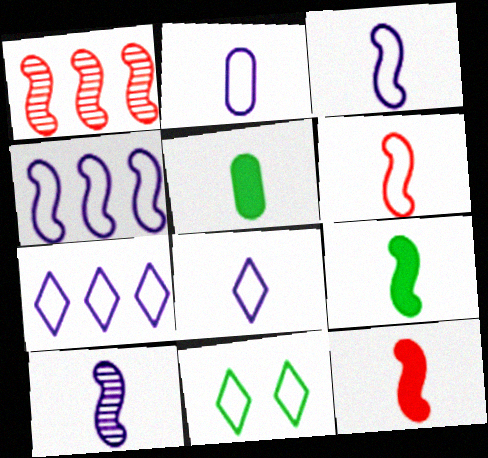[[2, 3, 8], 
[6, 9, 10]]